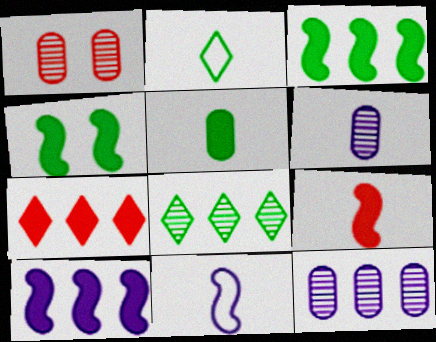[[1, 2, 10], 
[2, 6, 9], 
[4, 9, 10]]